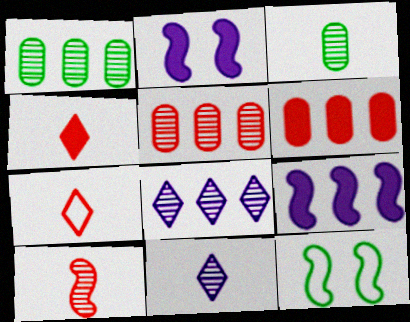[[1, 2, 7], 
[3, 10, 11], 
[6, 11, 12], 
[9, 10, 12]]